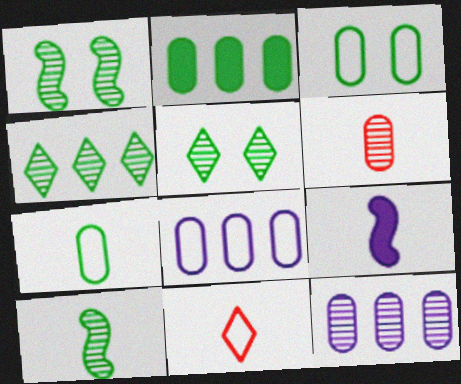[]